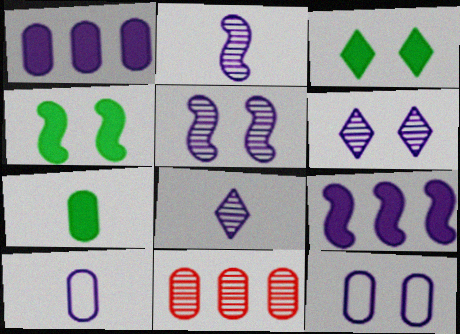[[6, 9, 10], 
[7, 11, 12], 
[8, 9, 12]]